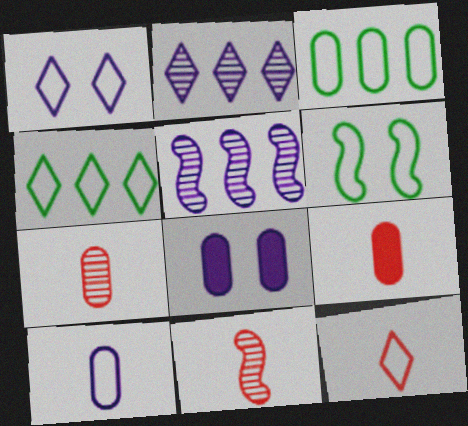[[1, 4, 12], 
[2, 6, 9], 
[3, 7, 8], 
[4, 8, 11], 
[9, 11, 12]]